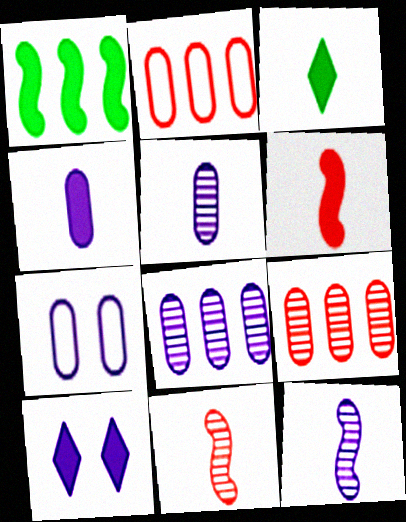[[3, 4, 6], 
[4, 7, 8]]